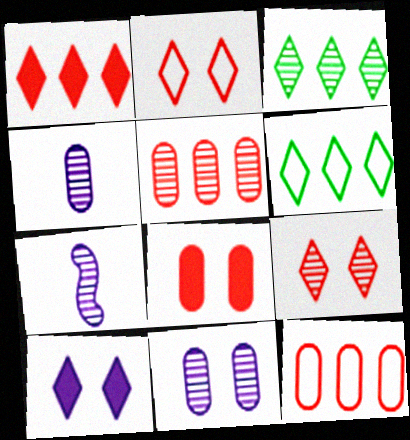[[6, 7, 8]]